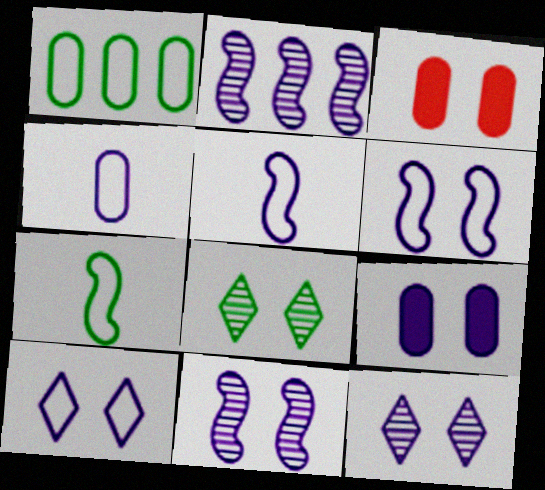[[3, 6, 8], 
[6, 9, 12], 
[9, 10, 11]]